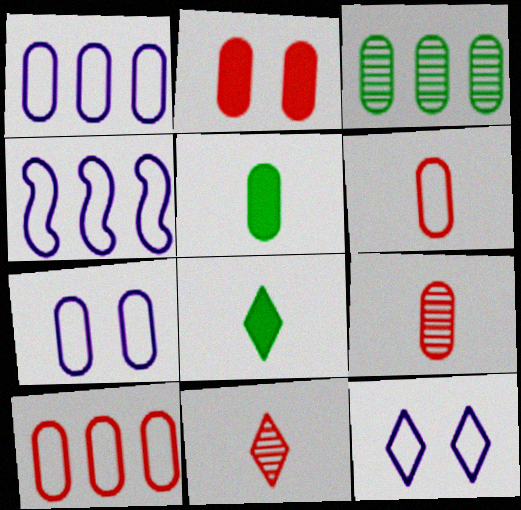[[2, 9, 10]]